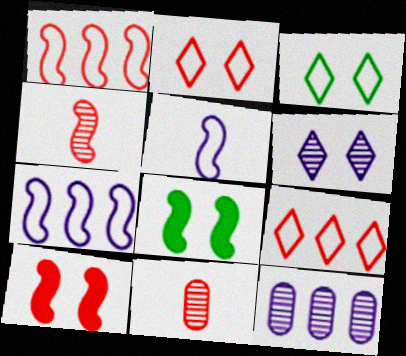[[1, 4, 10], 
[4, 7, 8], 
[9, 10, 11]]